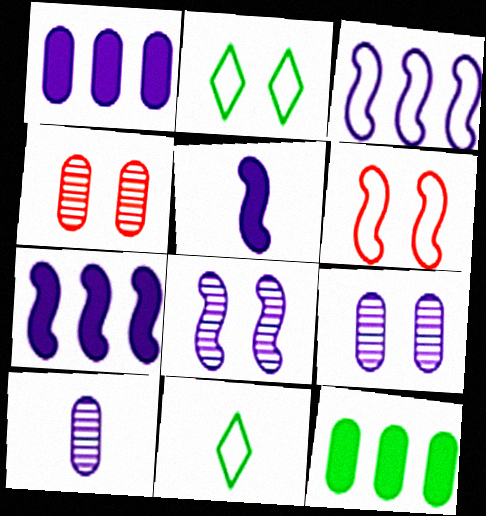[[3, 5, 8], 
[4, 7, 11]]